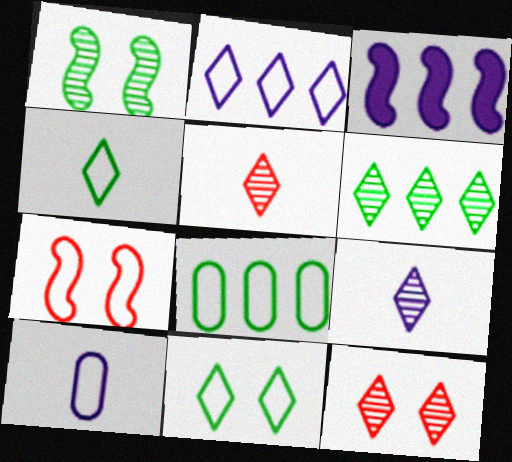[[6, 9, 12]]